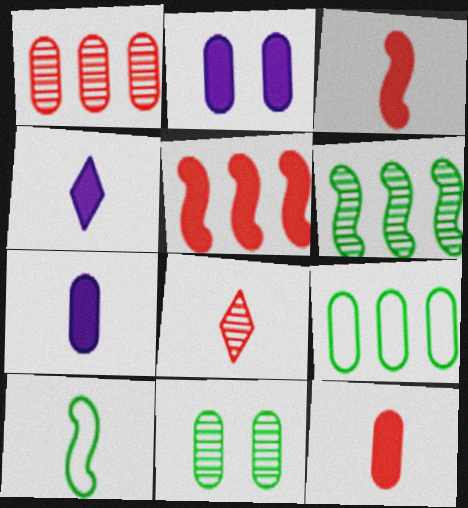[[7, 8, 10]]